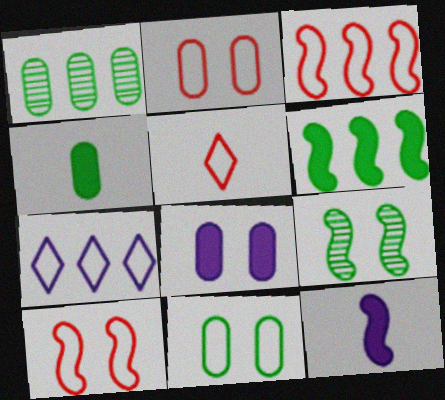[[1, 4, 11], 
[2, 3, 5], 
[3, 9, 12]]